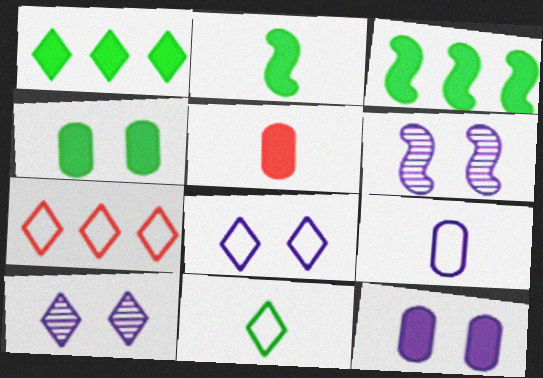[[1, 2, 4], 
[6, 8, 12], 
[7, 8, 11]]